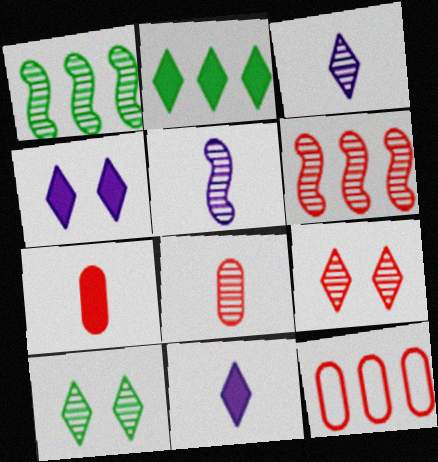[[6, 8, 9]]